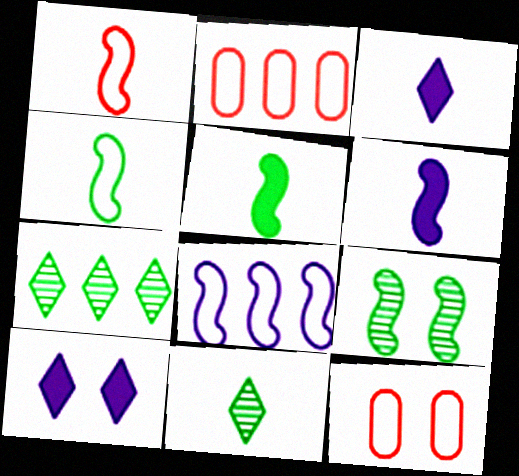[[2, 3, 9], 
[6, 7, 12], 
[9, 10, 12]]